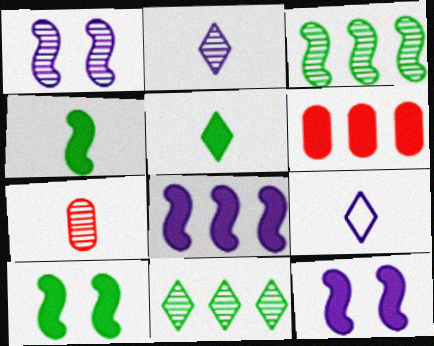[[1, 7, 11], 
[4, 7, 9], 
[5, 6, 12]]